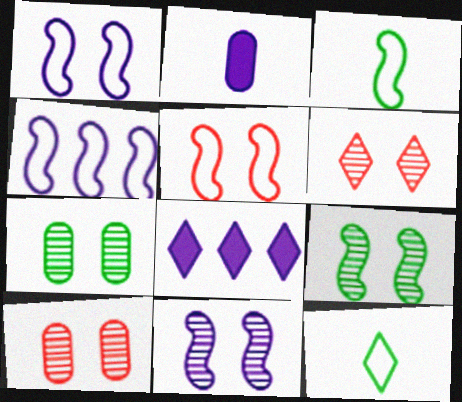[[3, 4, 5], 
[3, 8, 10], 
[6, 7, 11], 
[6, 8, 12]]